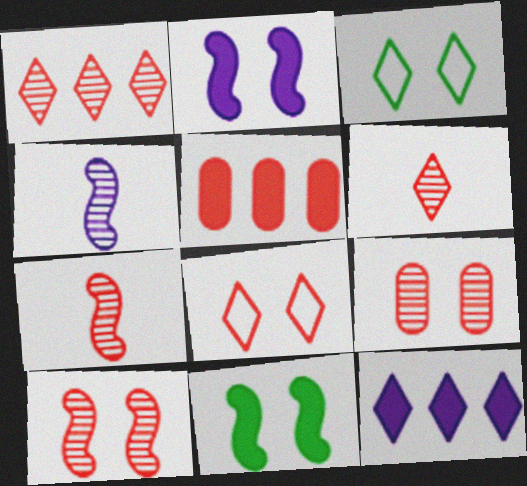[[1, 7, 9], 
[2, 3, 9], 
[3, 4, 5], 
[3, 6, 12], 
[5, 7, 8]]